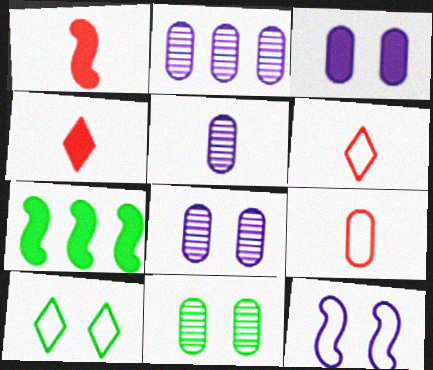[[1, 2, 10], 
[2, 5, 8], 
[3, 4, 7], 
[6, 7, 8]]